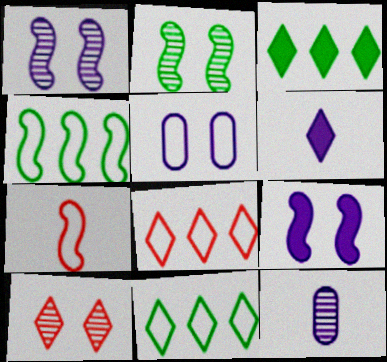[[5, 7, 11], 
[6, 10, 11]]